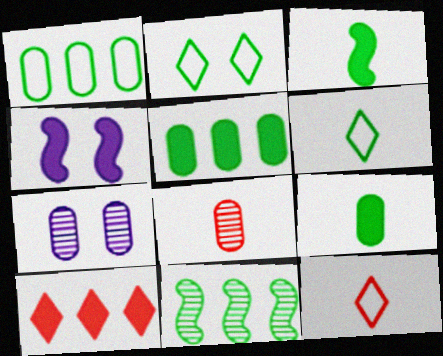[[2, 9, 11], 
[4, 9, 10]]